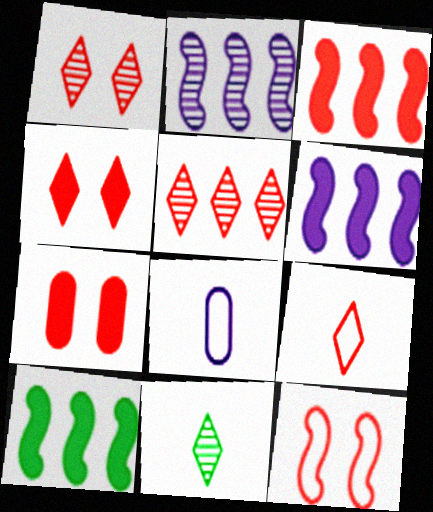[[1, 7, 12], 
[1, 8, 10], 
[3, 6, 10], 
[4, 5, 9]]